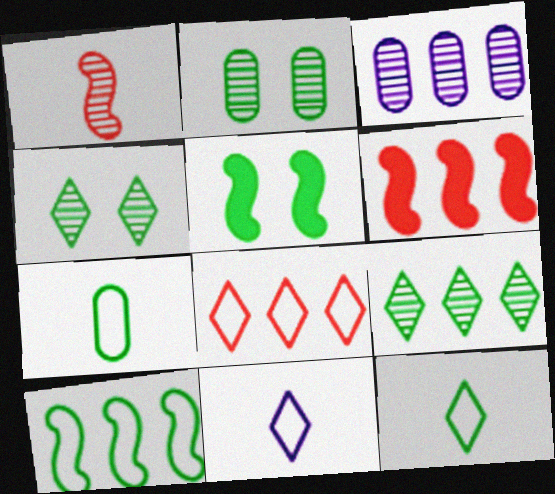[[1, 3, 4], 
[2, 6, 11], 
[5, 7, 9]]